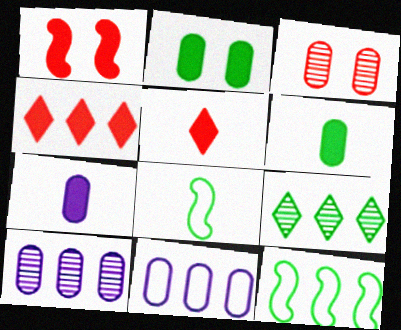[[2, 8, 9], 
[3, 6, 11], 
[4, 10, 12]]